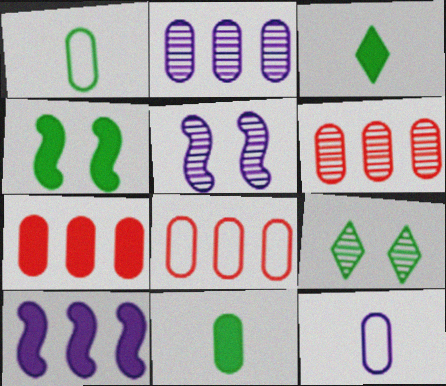[[3, 5, 8], 
[6, 7, 8]]